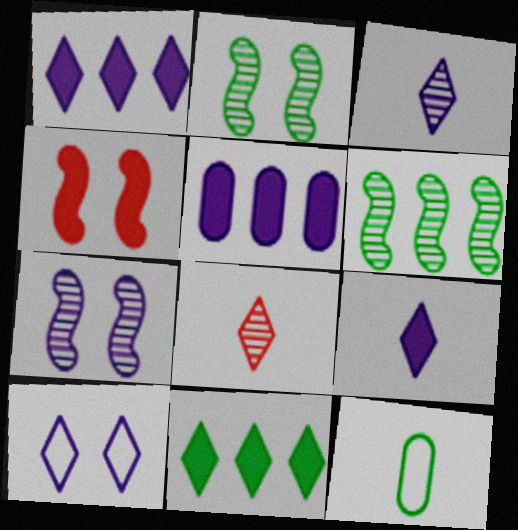[[1, 3, 10], 
[2, 11, 12], 
[8, 10, 11]]